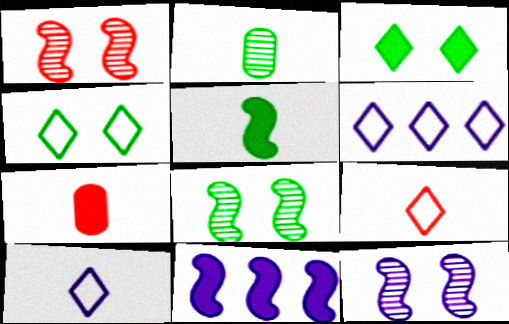[[1, 8, 12], 
[3, 7, 11], 
[4, 6, 9], 
[6, 7, 8]]